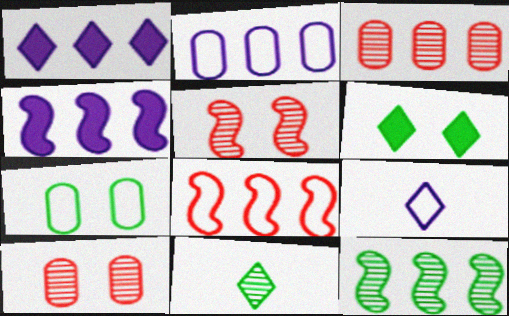[[4, 8, 12], 
[7, 8, 9]]